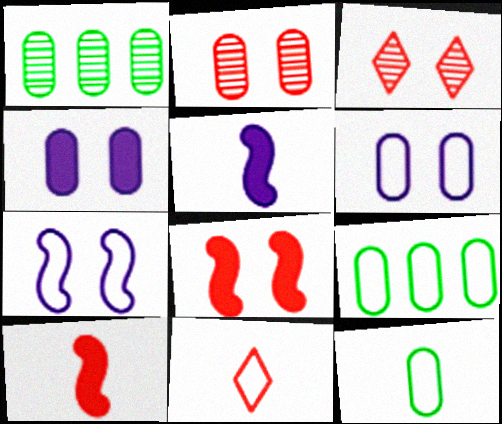[[3, 5, 9], 
[7, 9, 11]]